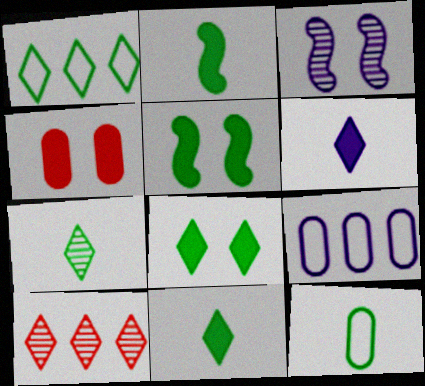[[1, 7, 8], 
[2, 7, 12], 
[3, 6, 9]]